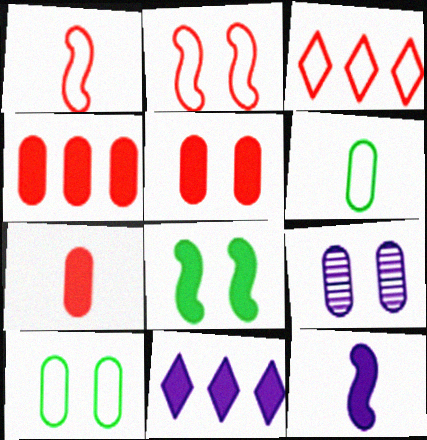[[4, 5, 7], 
[4, 6, 9], 
[5, 9, 10], 
[7, 8, 11]]